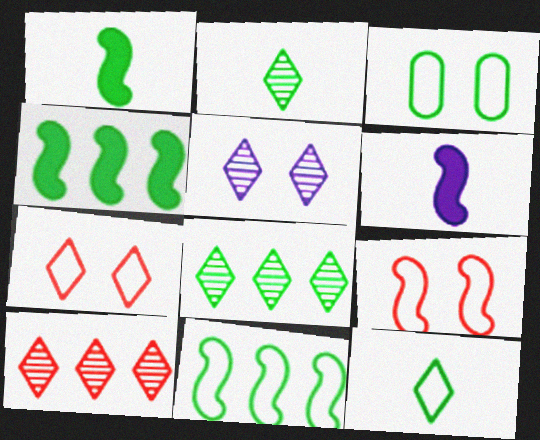[[1, 3, 8], 
[2, 3, 4], 
[2, 5, 10], 
[3, 6, 10], 
[3, 11, 12]]